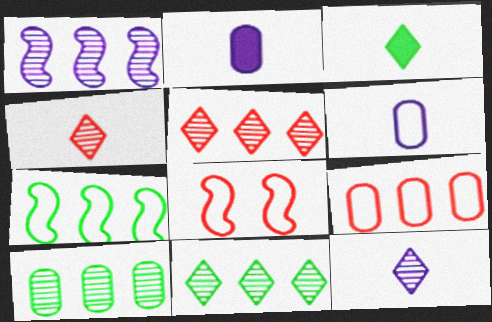[[1, 5, 10], 
[2, 8, 11]]